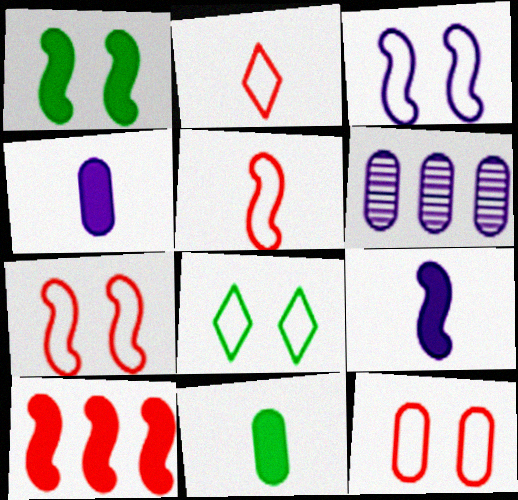[[1, 2, 6], 
[1, 9, 10], 
[3, 8, 12], 
[6, 11, 12]]